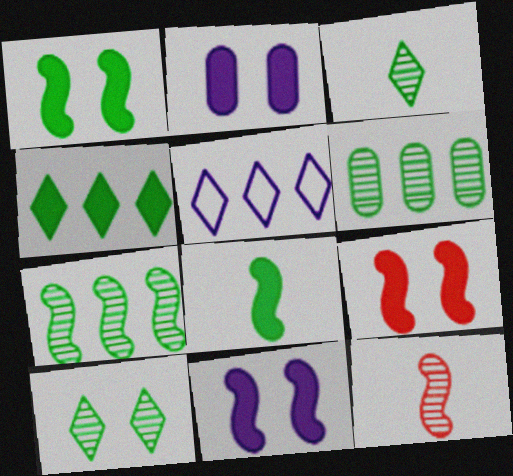[[1, 9, 11]]